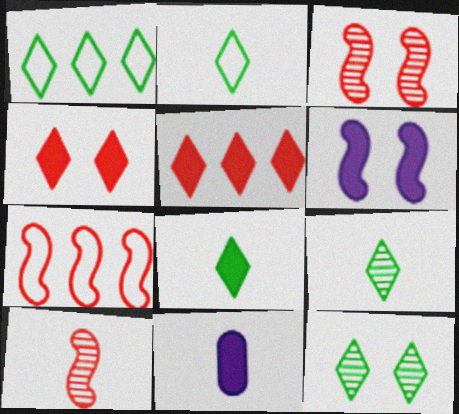[[1, 3, 11], 
[1, 8, 12], 
[2, 8, 9], 
[2, 10, 11], 
[7, 11, 12]]